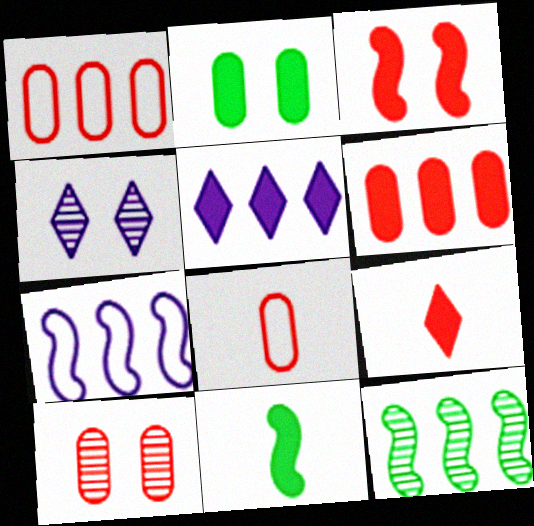[[1, 4, 11], 
[1, 5, 12], 
[3, 6, 9], 
[6, 8, 10]]